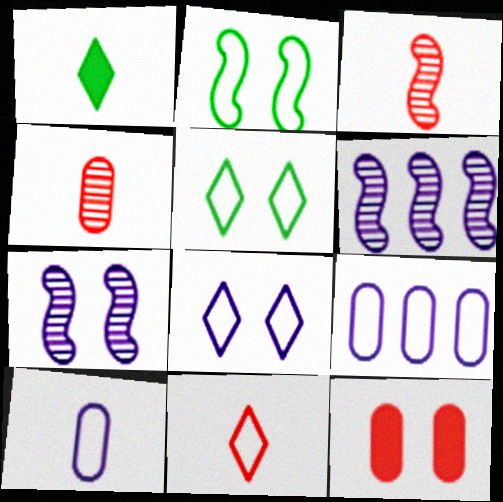[[1, 3, 10], 
[2, 9, 11], 
[5, 7, 12]]